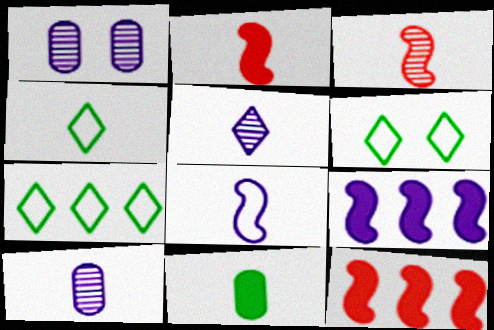[[1, 2, 7], 
[1, 4, 12], 
[2, 4, 10], 
[4, 6, 7], 
[6, 10, 12]]